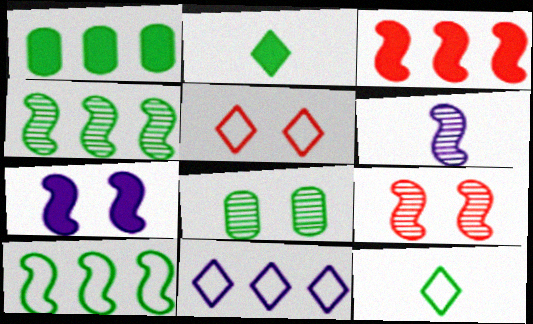[[1, 5, 6], 
[2, 8, 10], 
[4, 6, 9], 
[5, 7, 8], 
[5, 11, 12]]